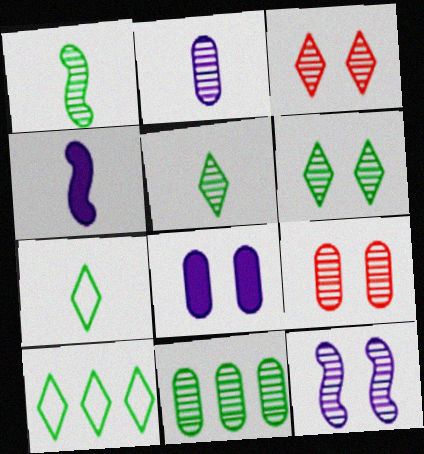[[1, 6, 11], 
[2, 9, 11], 
[4, 9, 10], 
[6, 9, 12]]